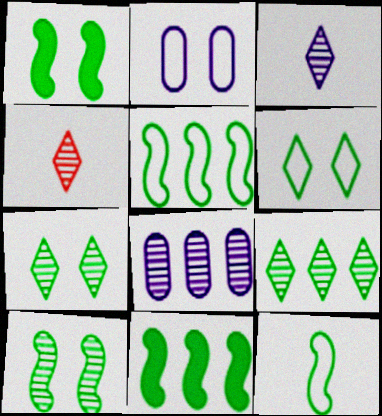[[2, 4, 11], 
[4, 8, 10], 
[10, 11, 12]]